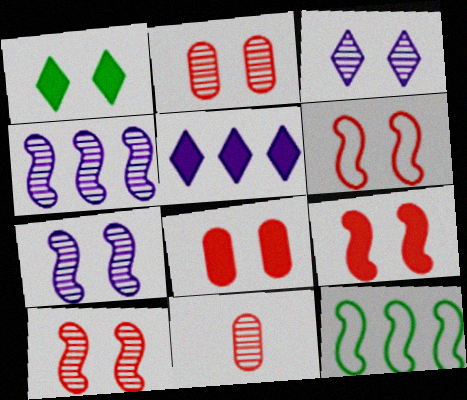[[6, 9, 10]]